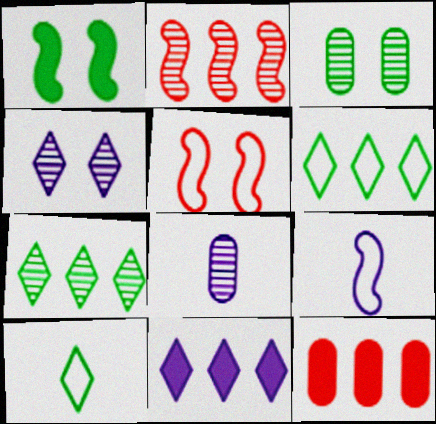[[1, 2, 9]]